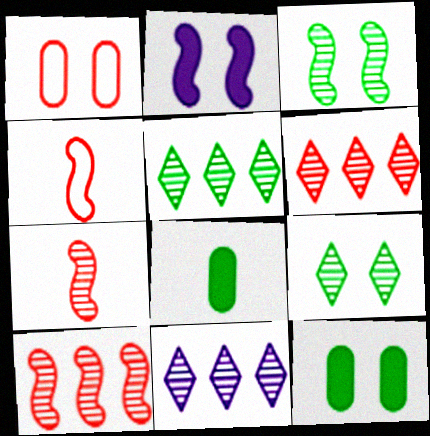[[1, 2, 9], 
[4, 11, 12], 
[5, 6, 11]]